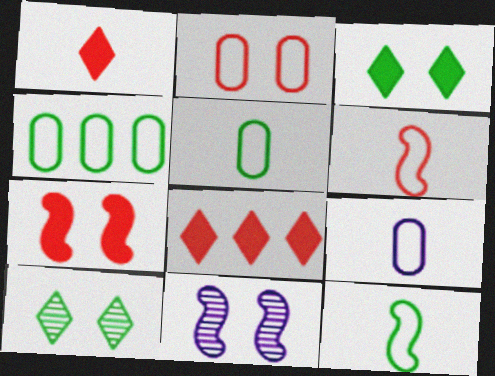[[1, 4, 11], 
[2, 3, 11], 
[2, 4, 9], 
[5, 8, 11]]